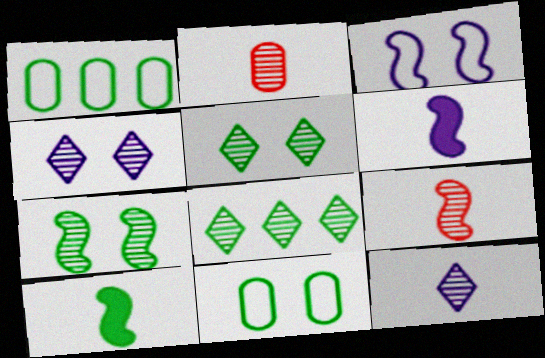[[1, 5, 10], 
[8, 10, 11]]